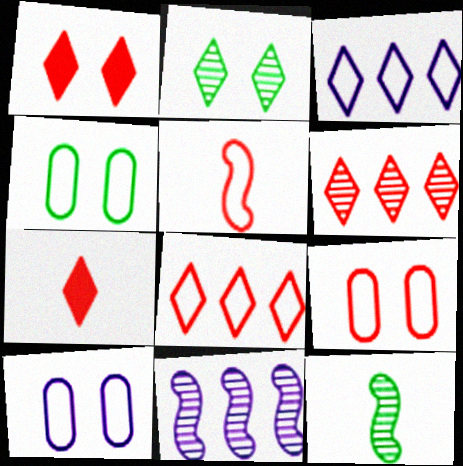[[2, 3, 7], 
[3, 4, 5], 
[4, 7, 11], 
[4, 9, 10], 
[5, 8, 9]]